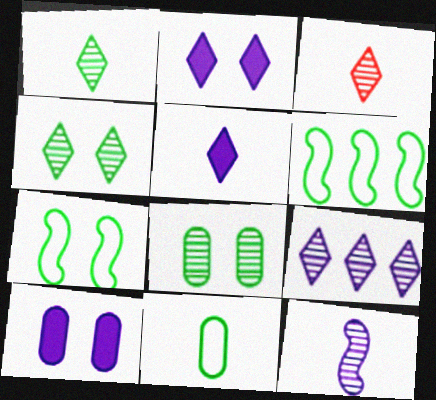[[3, 4, 9], 
[3, 6, 10]]